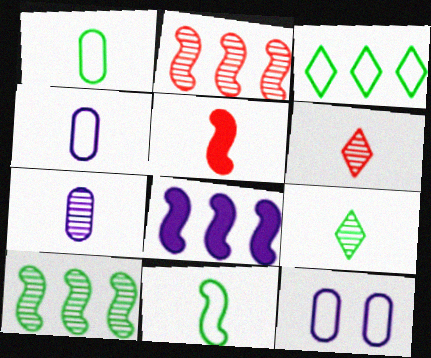[[4, 5, 9]]